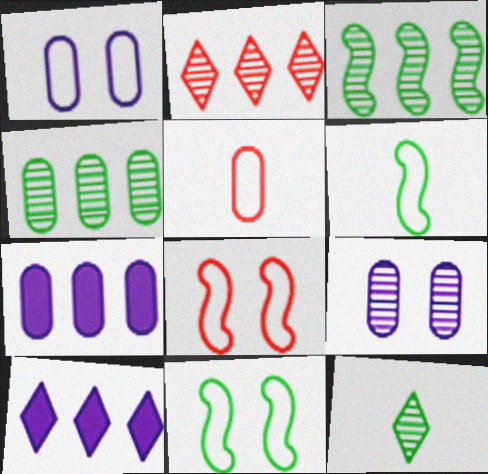[[7, 8, 12]]